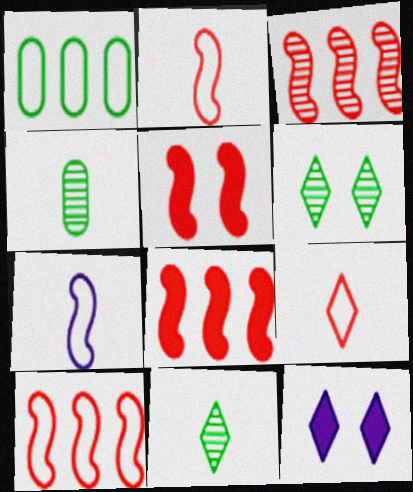[[2, 3, 5], 
[3, 8, 10], 
[4, 10, 12]]